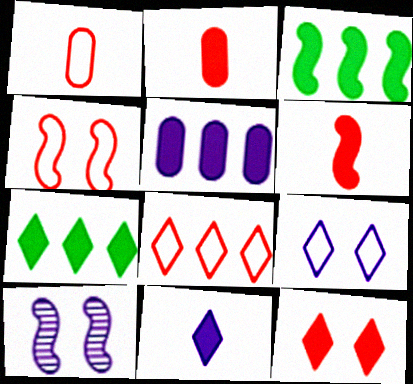[[1, 4, 8], 
[1, 7, 10], 
[7, 11, 12]]